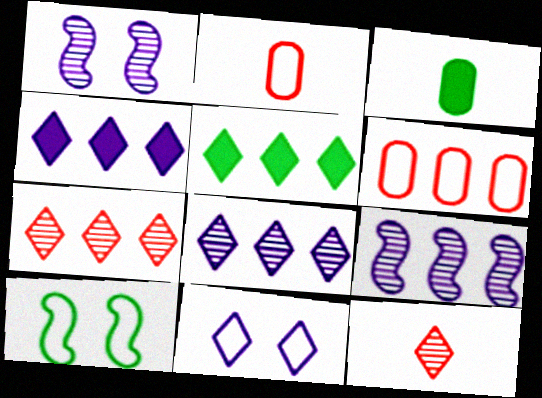[[1, 2, 5], 
[5, 6, 9], 
[5, 11, 12]]